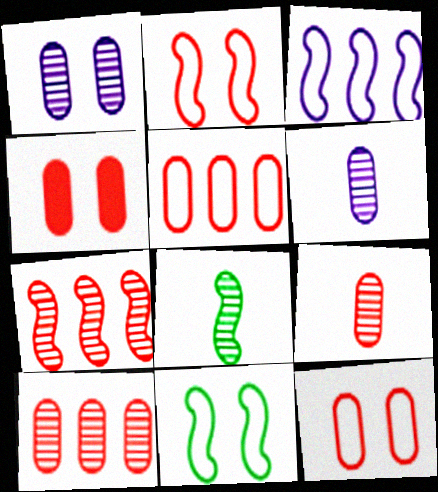[[4, 5, 9]]